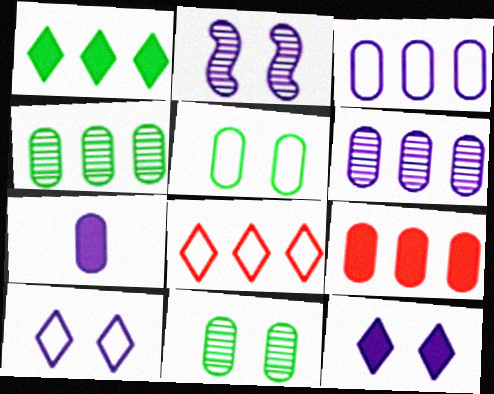[[3, 4, 9]]